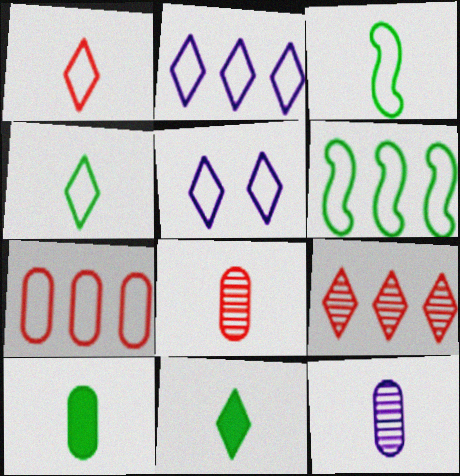[[2, 6, 7], 
[3, 5, 7], 
[5, 9, 11]]